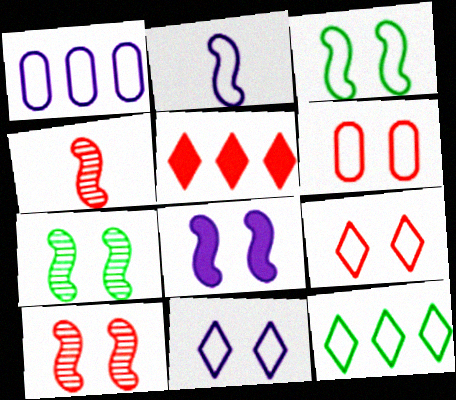[[1, 2, 11], 
[2, 6, 12], 
[3, 6, 11], 
[3, 8, 10], 
[4, 5, 6]]